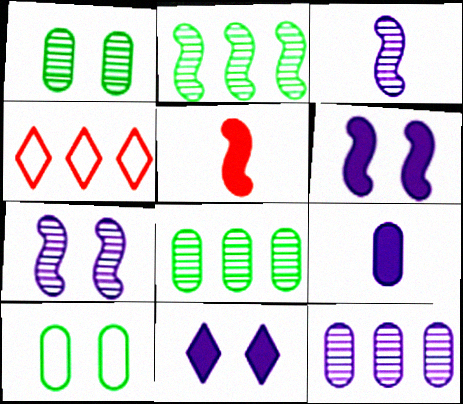[]